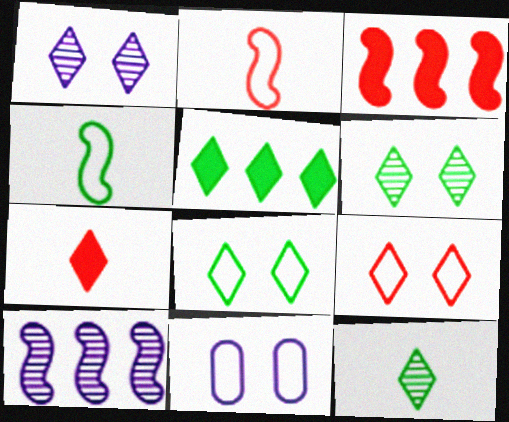[[3, 11, 12], 
[5, 8, 12]]